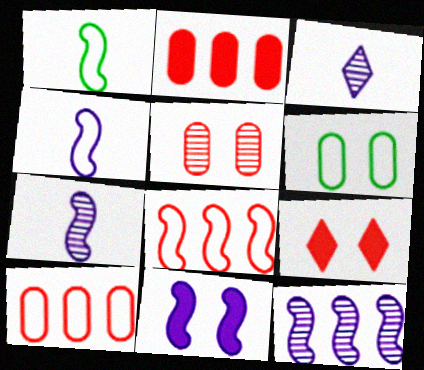[[4, 11, 12]]